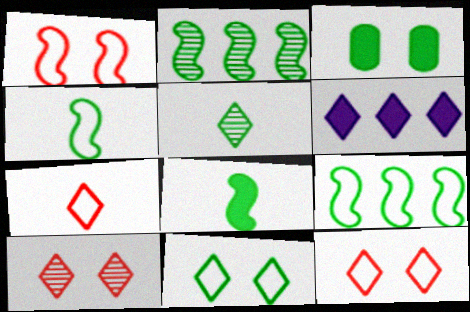[[3, 5, 9], 
[5, 6, 12]]